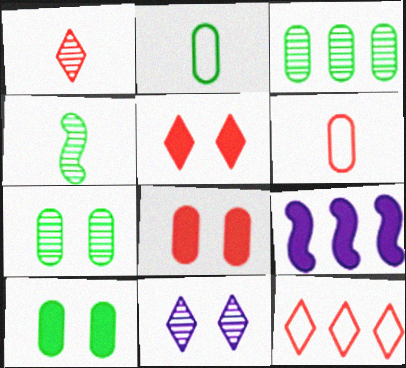[[1, 5, 12], 
[2, 3, 10], 
[3, 9, 12]]